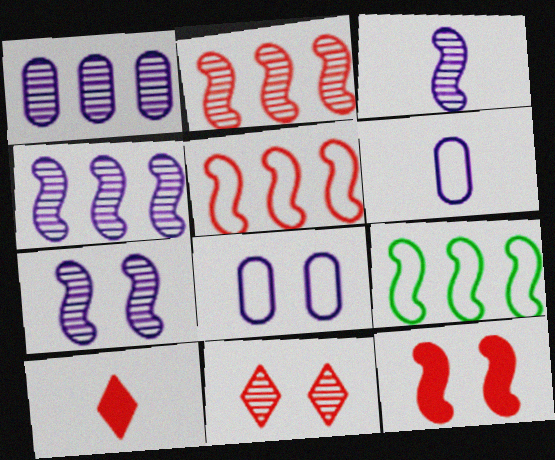[[3, 4, 7], 
[3, 9, 12]]